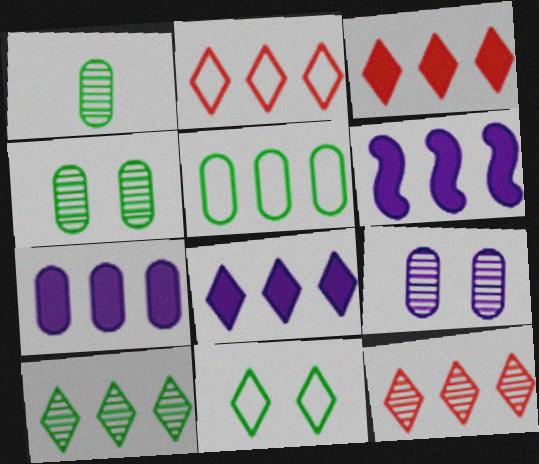[[2, 3, 12], 
[2, 8, 10], 
[5, 6, 12], 
[6, 7, 8]]